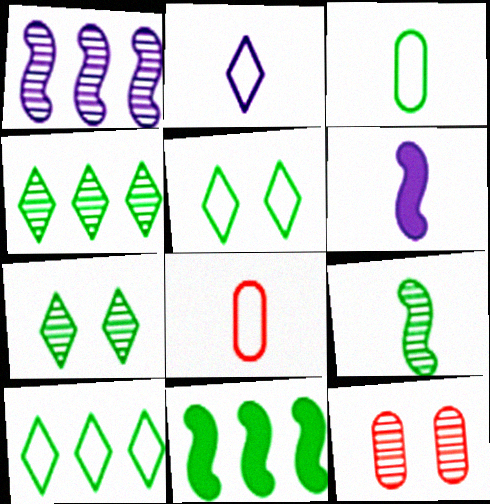[[2, 11, 12], 
[3, 7, 11], 
[6, 10, 12]]